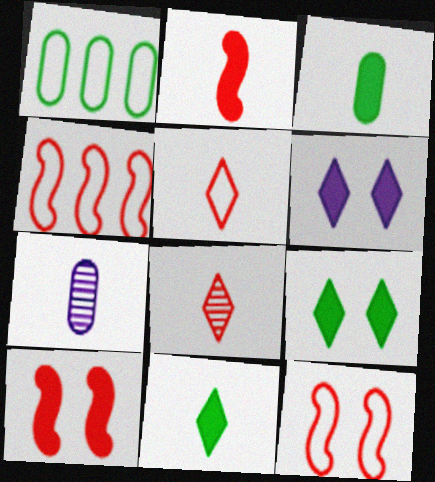[[4, 7, 9]]